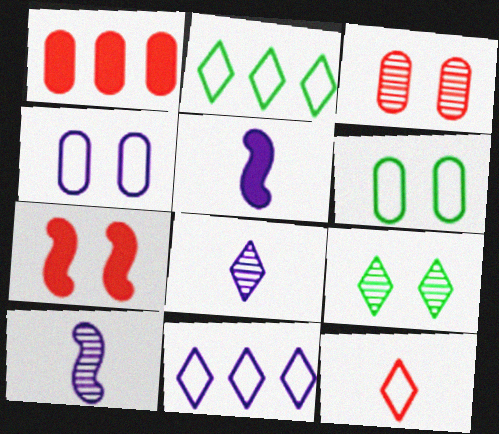[[2, 3, 5], 
[4, 7, 9]]